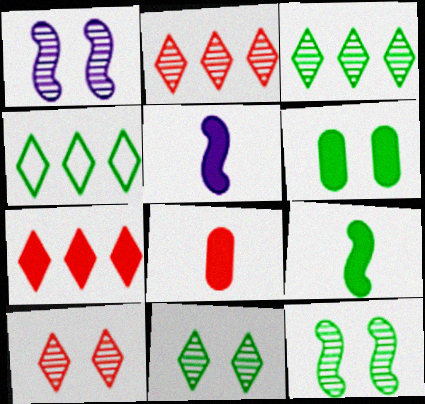[[1, 4, 8], 
[5, 6, 7]]